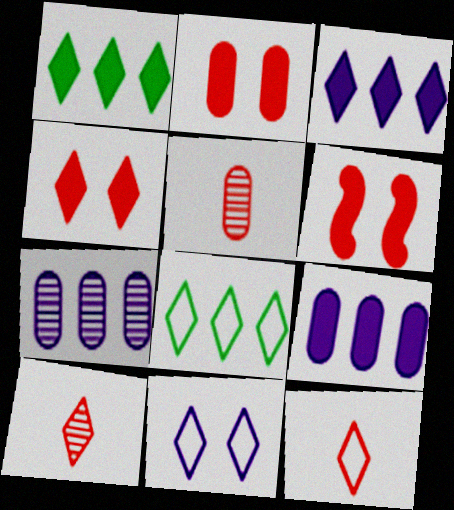[[1, 10, 11], 
[2, 4, 6], 
[8, 11, 12]]